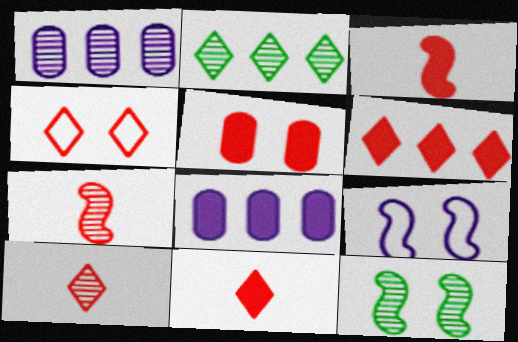[[1, 10, 12], 
[3, 5, 6], 
[4, 6, 10]]